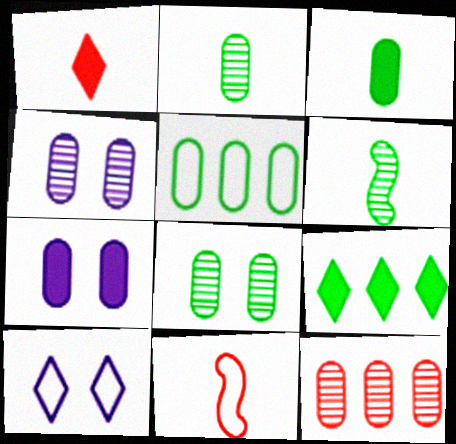[[2, 4, 12], 
[3, 5, 8], 
[4, 9, 11], 
[5, 10, 11]]